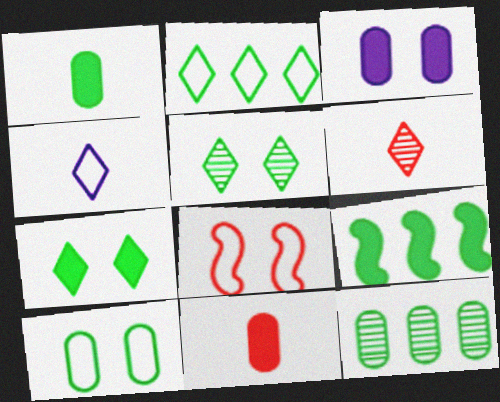[[1, 7, 9], 
[1, 10, 12], 
[2, 9, 12], 
[3, 5, 8]]